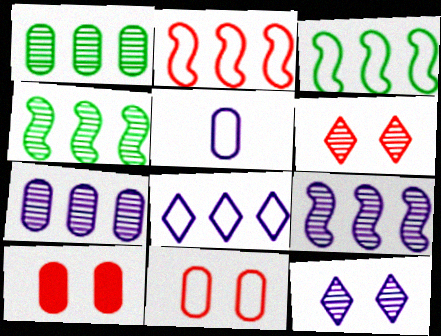[[1, 5, 10]]